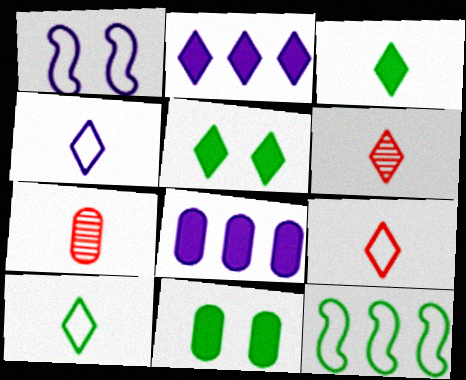[[3, 4, 6], 
[4, 9, 10]]